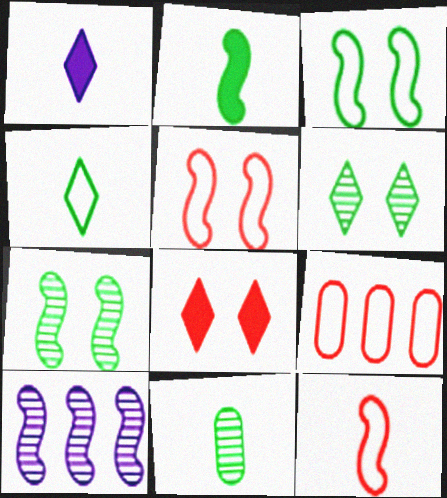[[1, 7, 9], 
[1, 11, 12], 
[2, 4, 11], 
[2, 5, 10]]